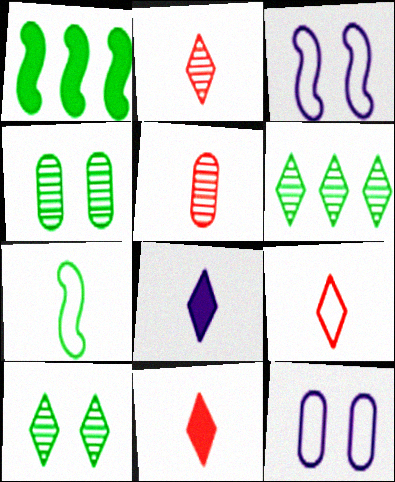[[1, 2, 12], 
[2, 9, 11], 
[5, 7, 8]]